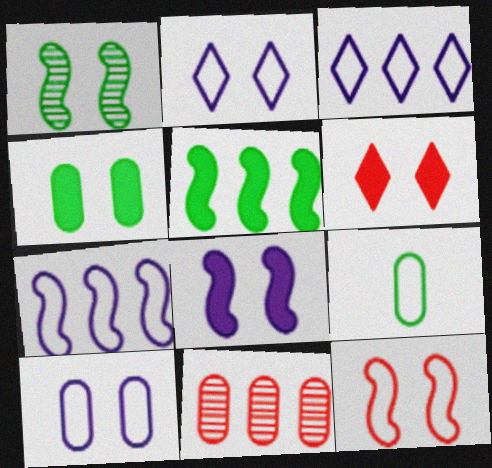[[1, 6, 10], 
[1, 8, 12], 
[3, 5, 11], 
[3, 9, 12], 
[4, 6, 8]]